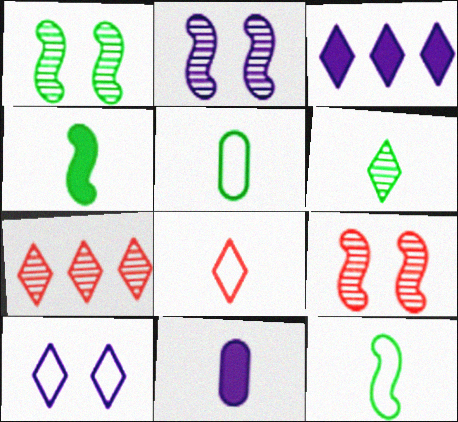[[1, 2, 9], 
[3, 5, 9], 
[4, 5, 6]]